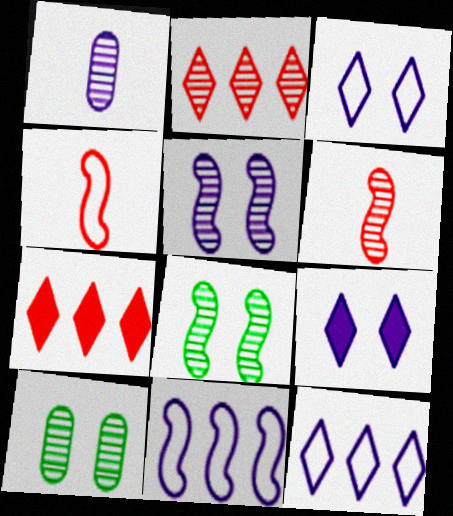[[1, 2, 8], 
[1, 9, 11]]